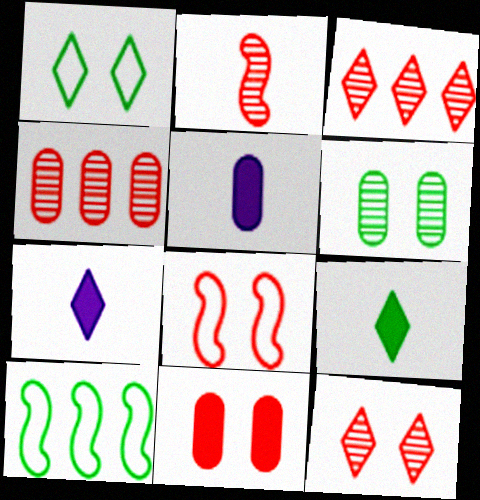[[1, 3, 7], 
[2, 4, 12], 
[5, 10, 12], 
[6, 9, 10], 
[8, 11, 12]]